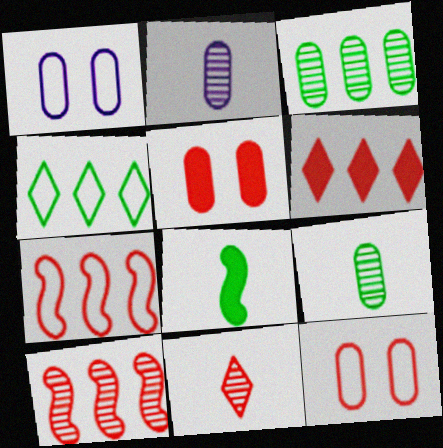[[5, 7, 11]]